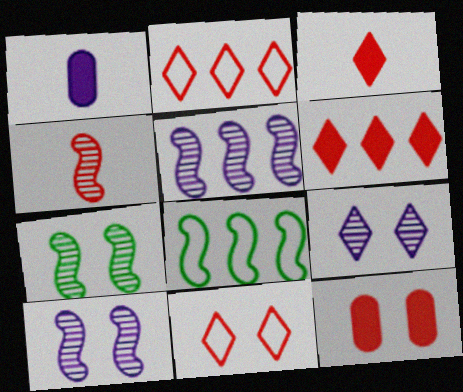[[1, 2, 7], 
[2, 4, 12], 
[4, 5, 7]]